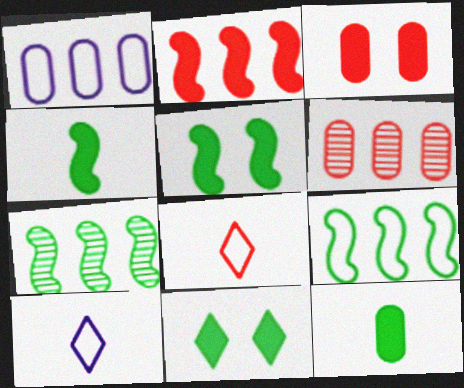[[3, 7, 10], 
[5, 6, 10]]